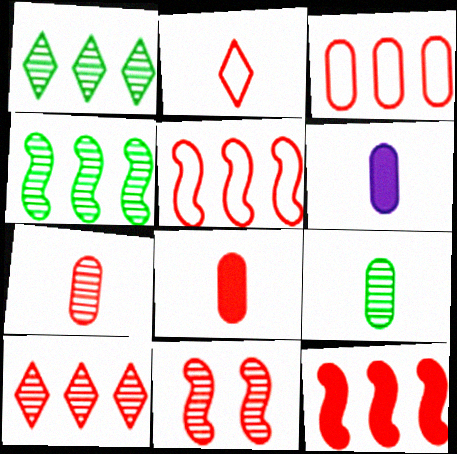[[3, 10, 12], 
[7, 10, 11]]